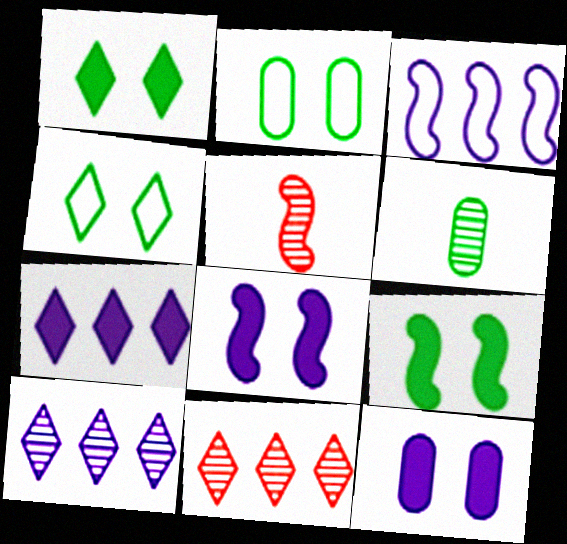[[2, 5, 7], 
[3, 5, 9]]